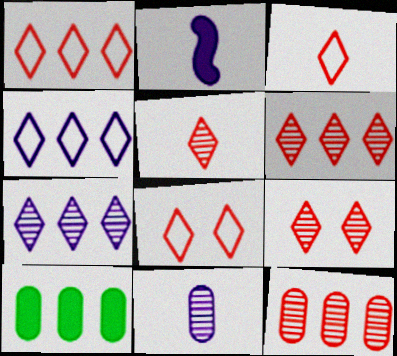[[1, 3, 8], 
[5, 6, 9]]